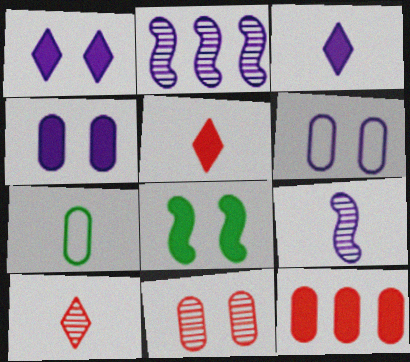[[2, 3, 6], 
[3, 8, 12], 
[5, 7, 9]]